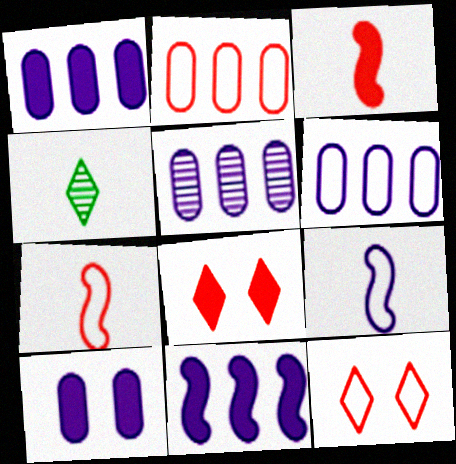[[1, 5, 6], 
[2, 7, 12]]